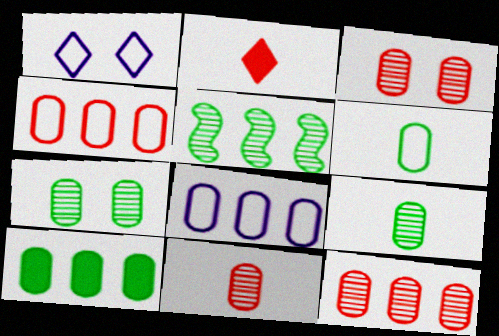[[3, 11, 12], 
[6, 7, 10], 
[8, 10, 12]]